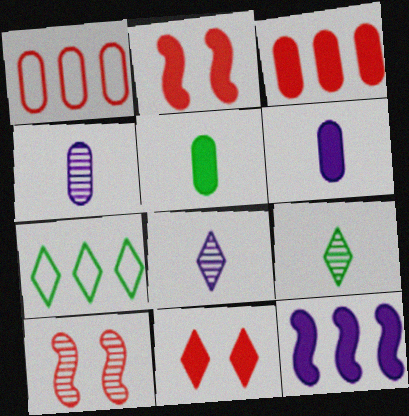[[2, 4, 7], 
[5, 11, 12], 
[6, 7, 10], 
[7, 8, 11]]